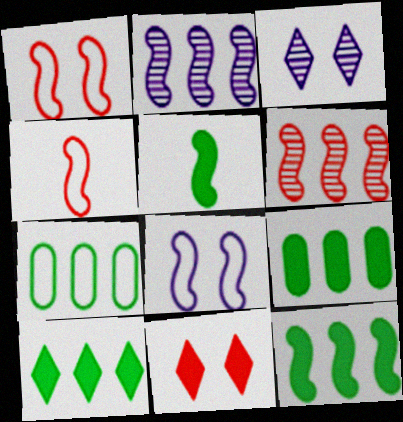[[1, 2, 5], 
[3, 4, 9], 
[5, 6, 8], 
[9, 10, 12]]